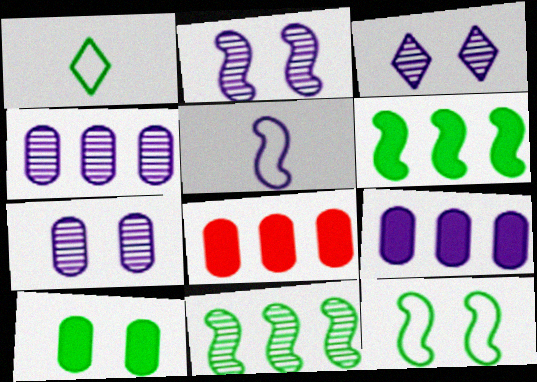[[1, 2, 8], 
[1, 10, 11], 
[2, 3, 7], 
[3, 5, 9]]